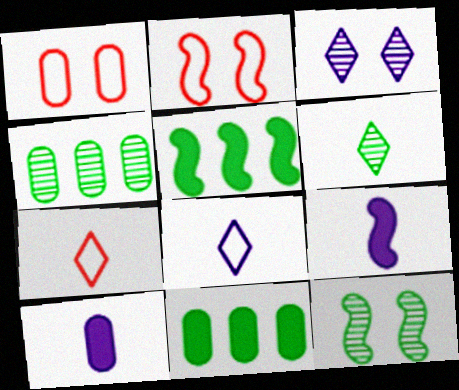[[1, 4, 10], 
[4, 6, 12]]